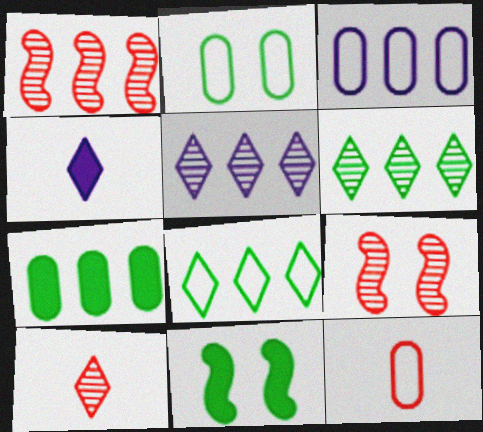[[1, 2, 4], 
[2, 3, 12], 
[3, 10, 11], 
[5, 11, 12]]